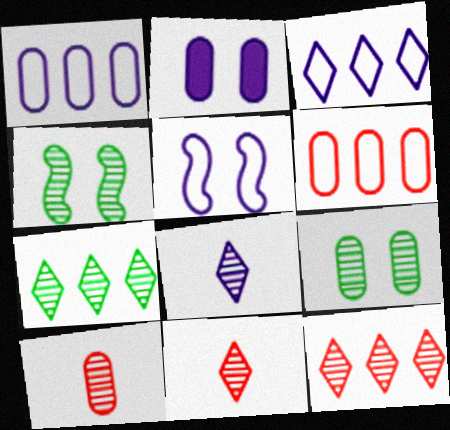[]